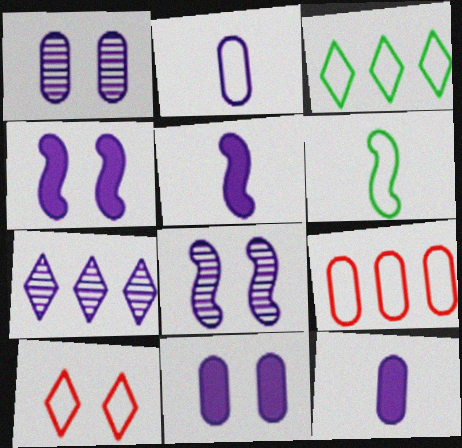[[2, 4, 7]]